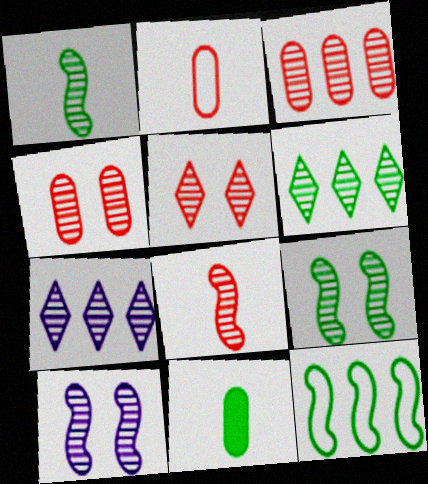[[1, 4, 7], 
[3, 5, 8]]